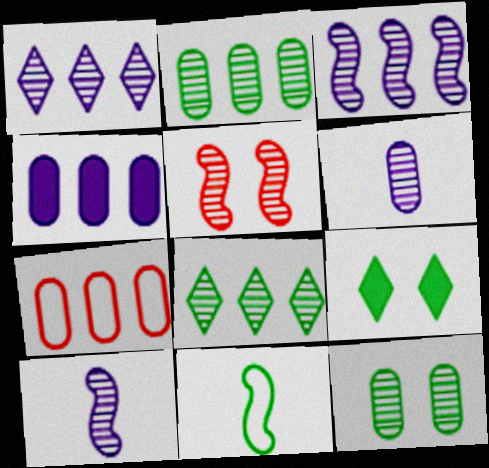[[2, 4, 7], 
[2, 9, 11], 
[5, 6, 8], 
[7, 9, 10]]